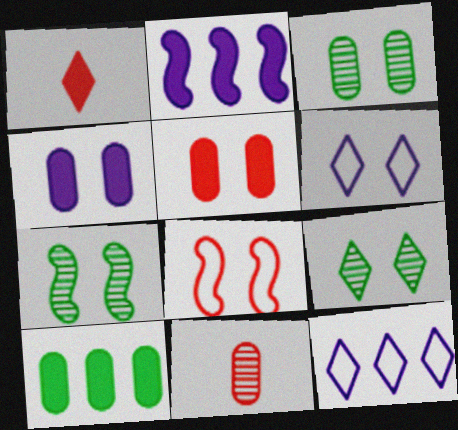[[1, 9, 12], 
[3, 7, 9], 
[4, 8, 9], 
[5, 6, 7]]